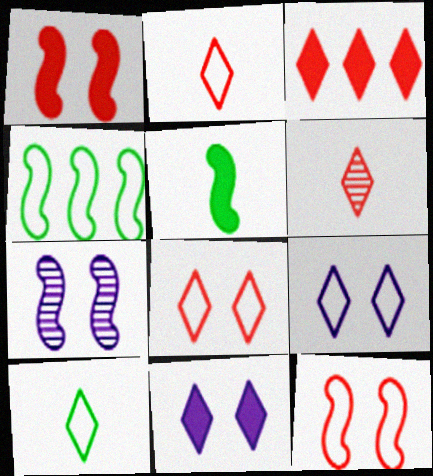[[3, 6, 8]]